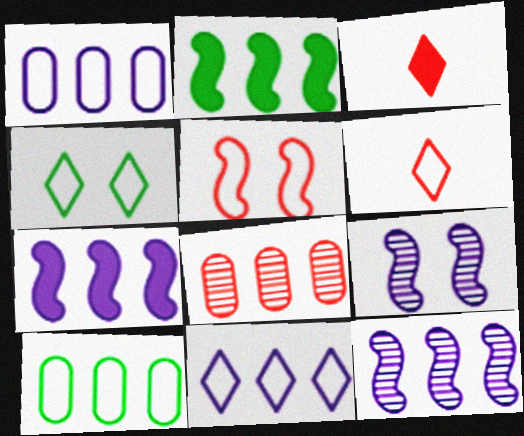[[2, 8, 11], 
[3, 5, 8], 
[3, 9, 10], 
[4, 6, 11]]